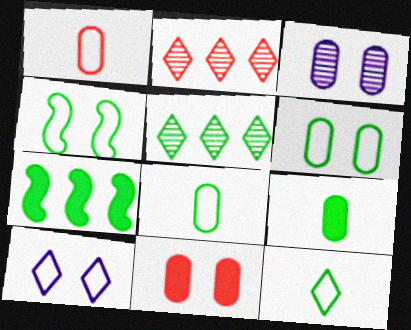[[3, 6, 11], 
[4, 5, 9]]